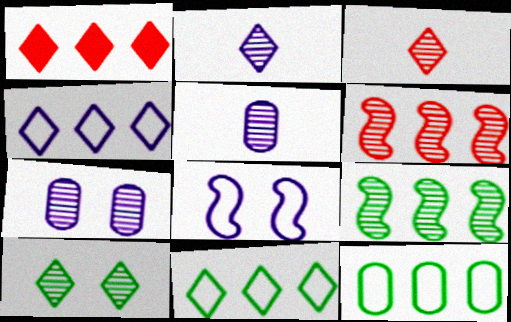[[3, 7, 9], 
[5, 6, 10]]